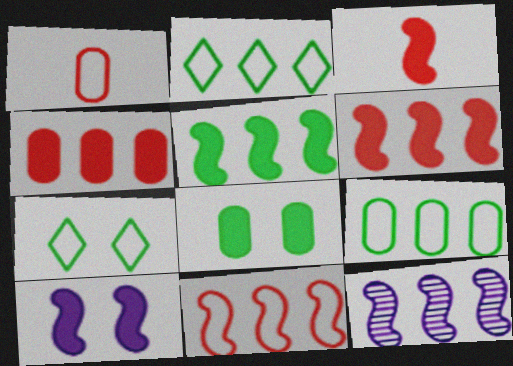[[2, 4, 12], 
[3, 5, 10], 
[5, 11, 12]]